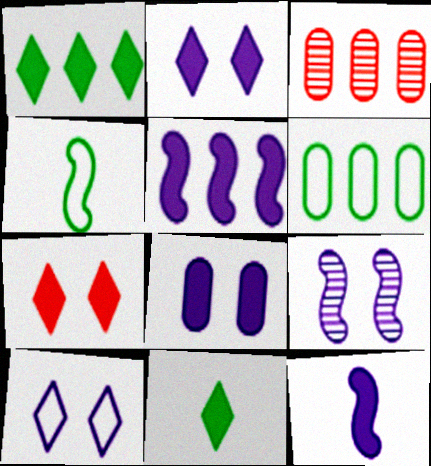[[2, 3, 4], 
[8, 9, 10]]